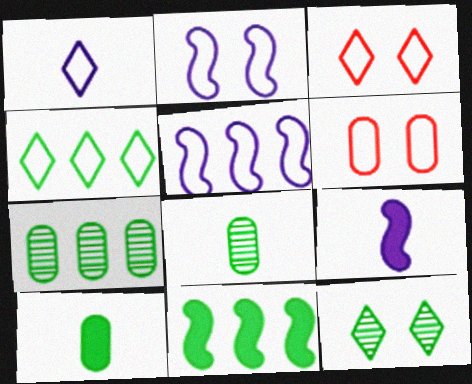[[1, 3, 4], 
[3, 7, 9], 
[4, 7, 11]]